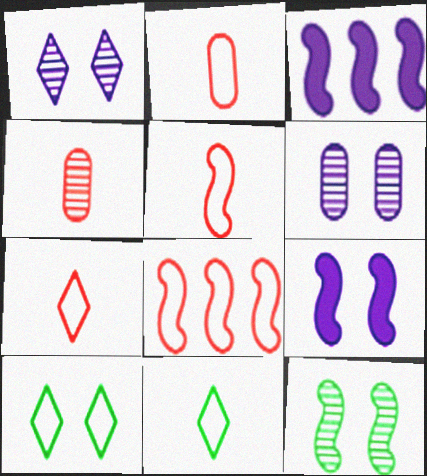[[2, 5, 7], 
[3, 4, 10], 
[3, 5, 12]]